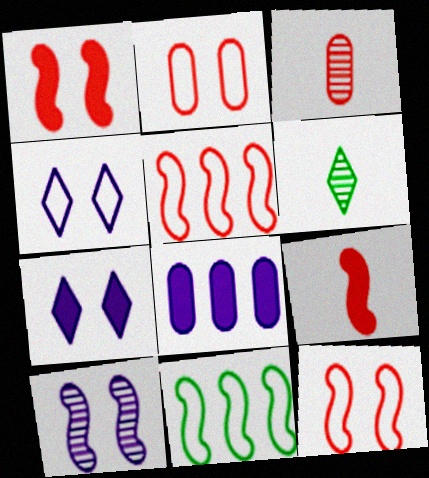[[3, 7, 11], 
[6, 8, 12], 
[9, 10, 11]]